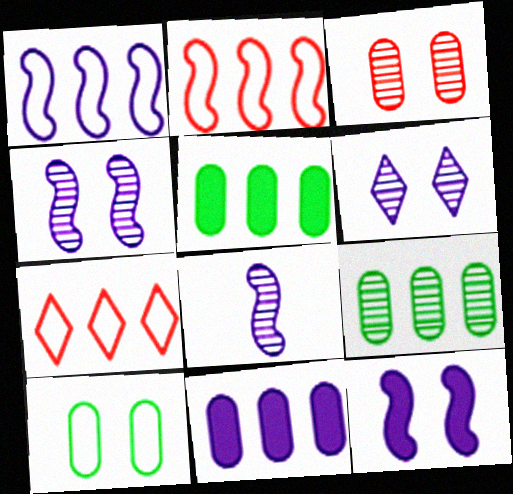[[1, 8, 12]]